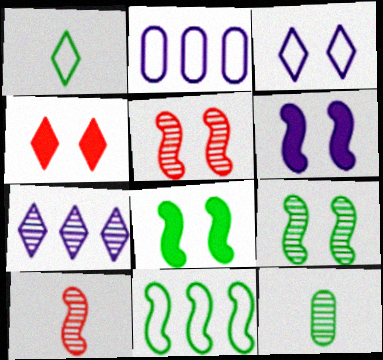[[1, 4, 7], 
[5, 7, 12], 
[6, 10, 11]]